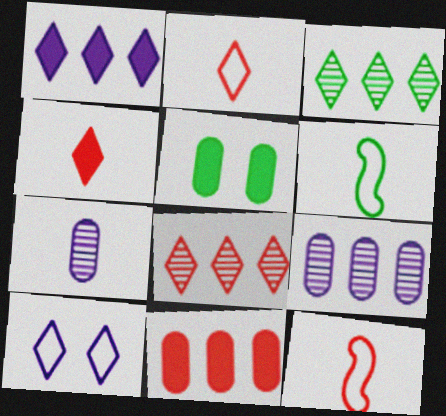[[3, 4, 10], 
[3, 5, 6], 
[4, 6, 7]]